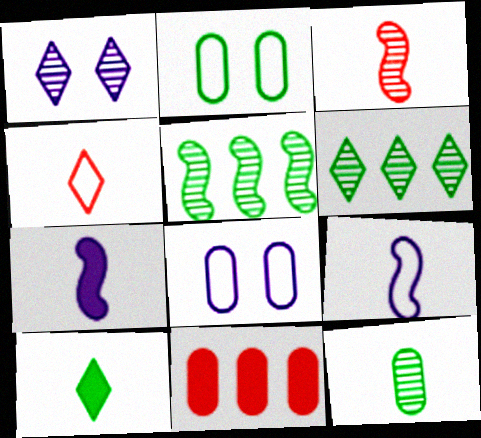[[2, 5, 10], 
[4, 7, 12], 
[8, 11, 12]]